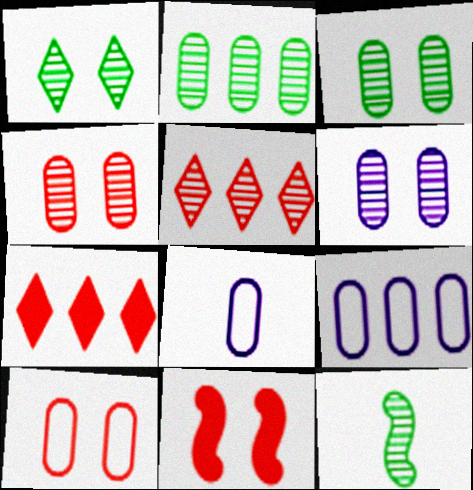[[1, 2, 12], 
[3, 4, 6], 
[5, 6, 12]]